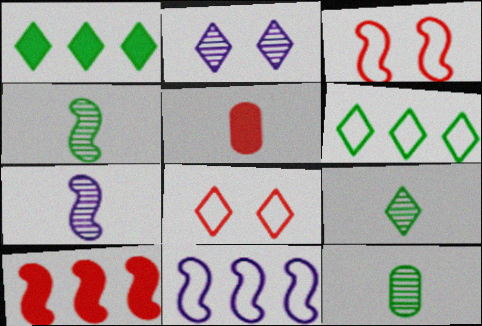[[4, 9, 12]]